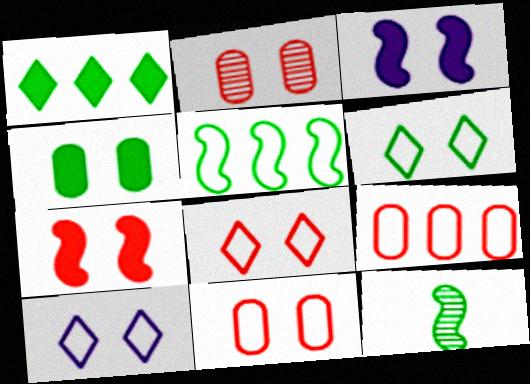[[2, 3, 6], 
[2, 7, 8], 
[6, 8, 10]]